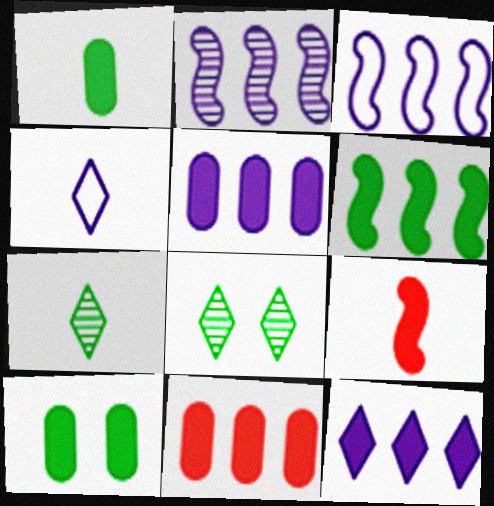[[6, 11, 12], 
[9, 10, 12]]